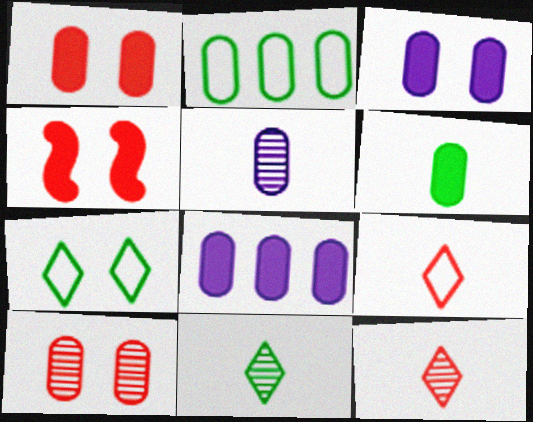[[1, 2, 5], 
[1, 6, 8]]